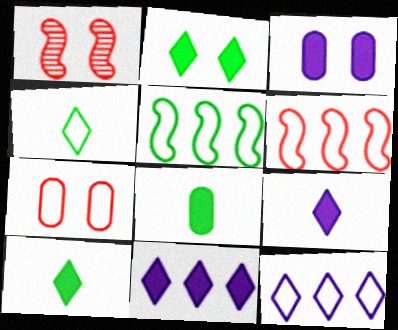[[1, 8, 12]]